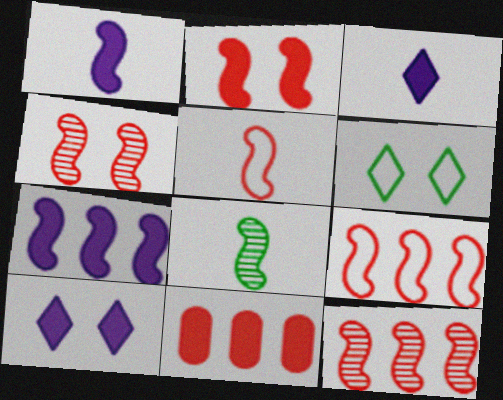[[1, 5, 8], 
[2, 5, 12]]